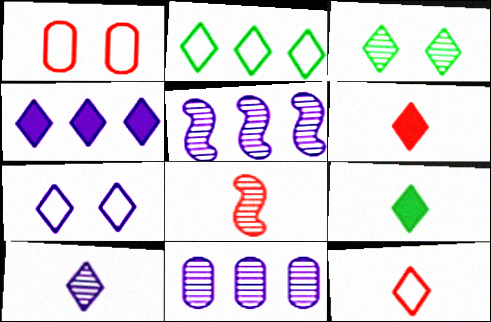[[1, 5, 9], 
[2, 3, 9], 
[2, 7, 12], 
[3, 4, 12], 
[3, 8, 11], 
[4, 7, 10], 
[9, 10, 12]]